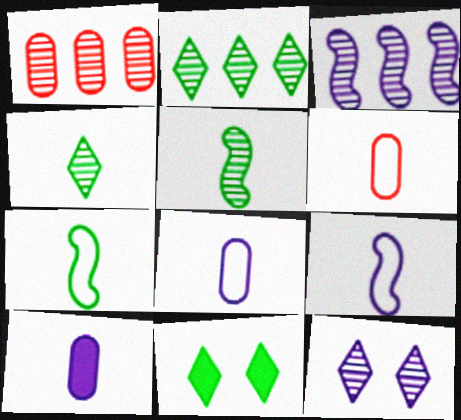[[1, 2, 3], 
[1, 5, 12], 
[1, 9, 11], 
[3, 6, 11]]